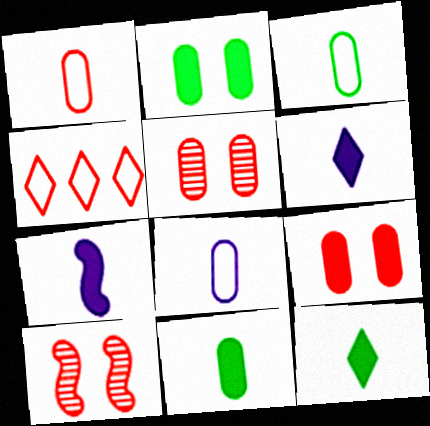[[1, 3, 8]]